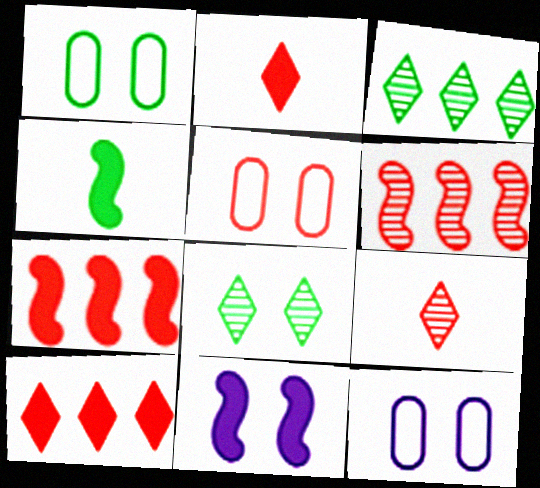[[1, 3, 4], 
[1, 5, 12], 
[2, 5, 6], 
[4, 7, 11], 
[5, 7, 9], 
[5, 8, 11]]